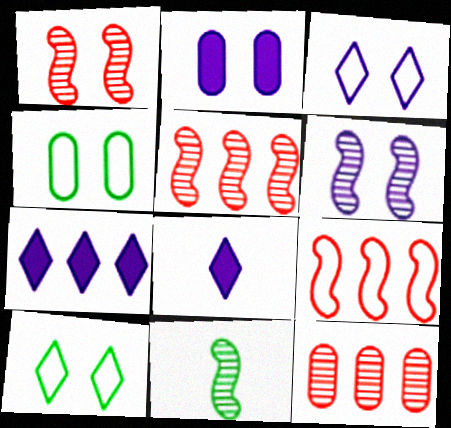[[1, 2, 10], 
[2, 3, 6], 
[4, 5, 8], 
[5, 6, 11]]